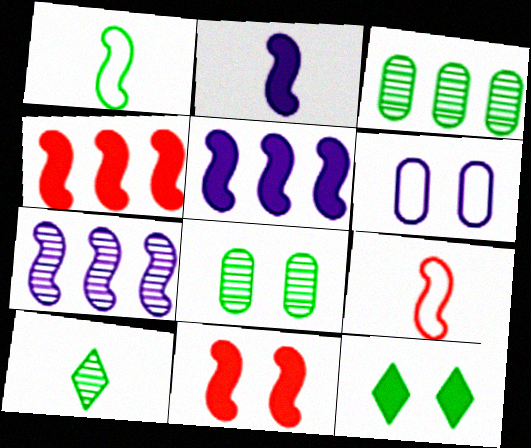[[1, 3, 12], 
[1, 7, 11], 
[4, 6, 10]]